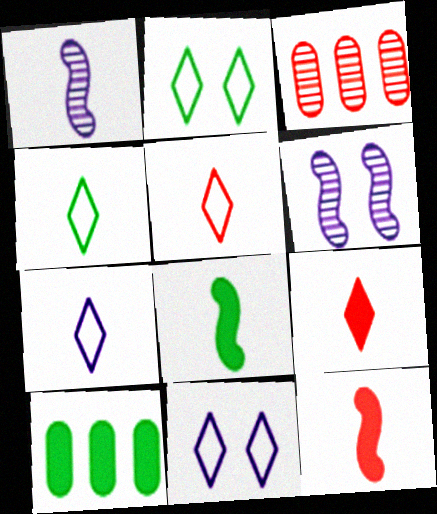[[3, 8, 11], 
[4, 5, 7], 
[5, 6, 10]]